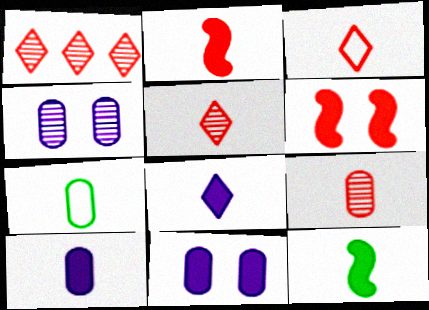[[2, 3, 9], 
[7, 9, 10]]